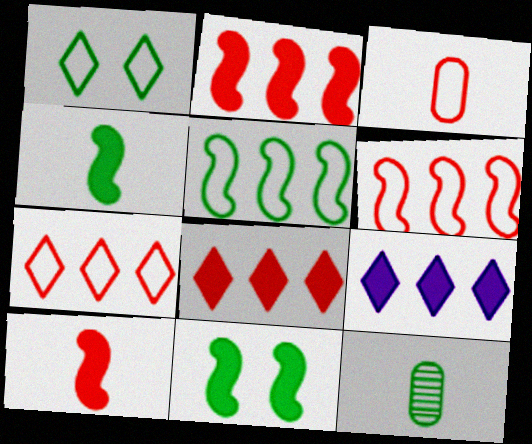[]